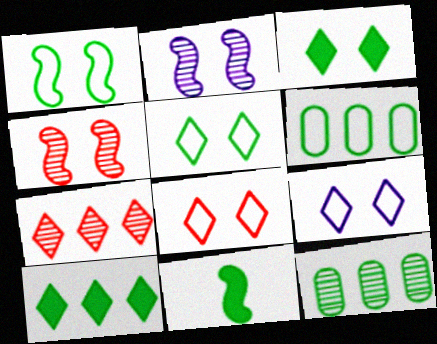[[5, 8, 9], 
[5, 11, 12]]